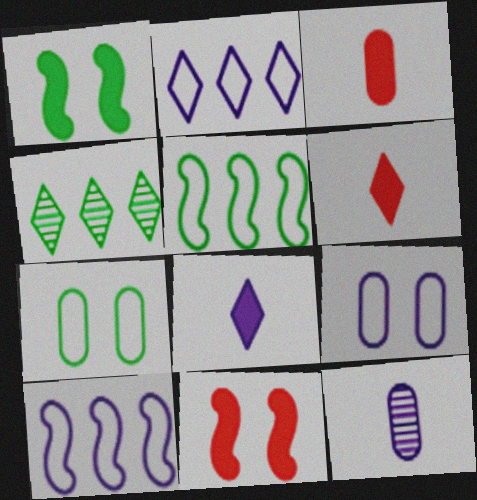[]